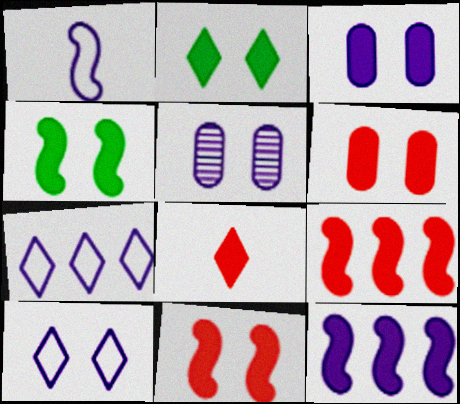[[2, 3, 11], 
[6, 8, 9]]